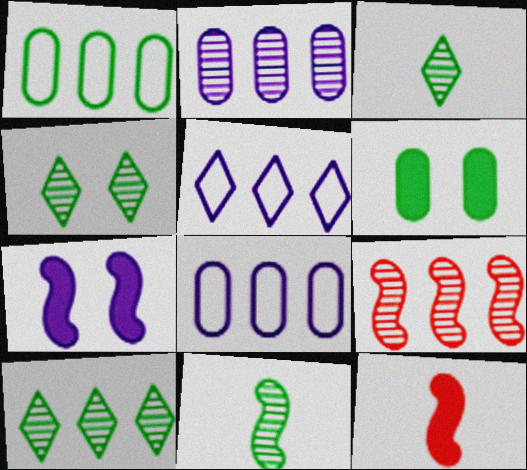[[2, 9, 10], 
[3, 4, 10], 
[4, 8, 12]]